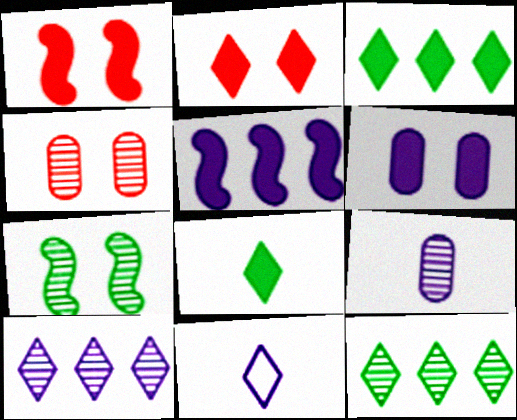[[2, 11, 12]]